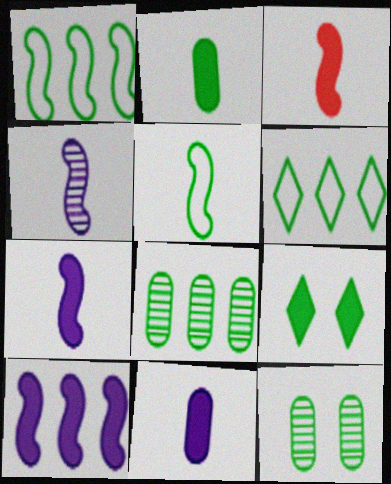[[3, 4, 5], 
[5, 8, 9]]